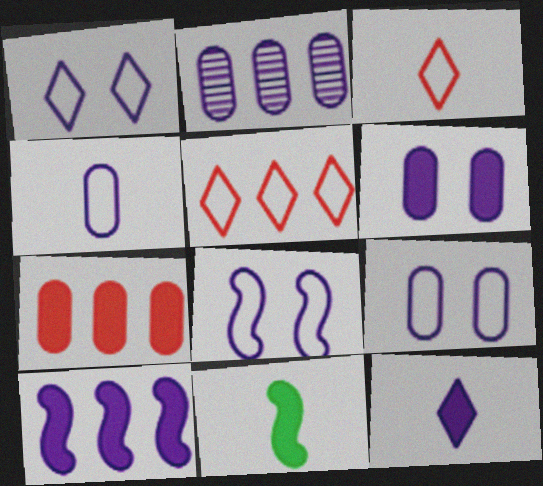[[1, 8, 9], 
[2, 4, 6], 
[2, 8, 12], 
[6, 10, 12]]